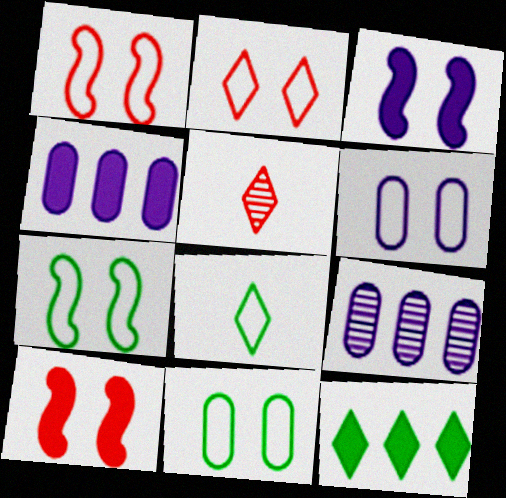[[2, 6, 7], 
[4, 5, 7], 
[8, 9, 10]]